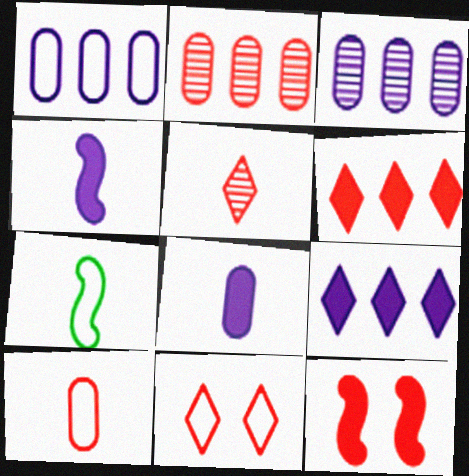[[1, 7, 11], 
[5, 6, 11], 
[5, 7, 8]]